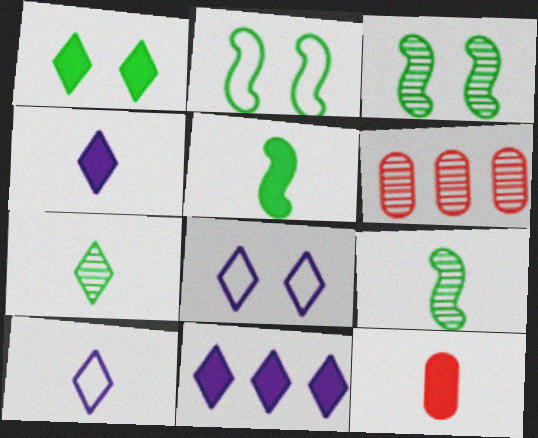[[2, 4, 6], 
[4, 5, 12], 
[5, 6, 8], 
[9, 10, 12]]